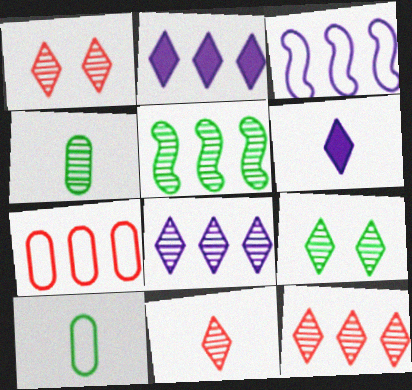[[1, 11, 12], 
[2, 5, 7], 
[4, 5, 9], 
[8, 9, 11]]